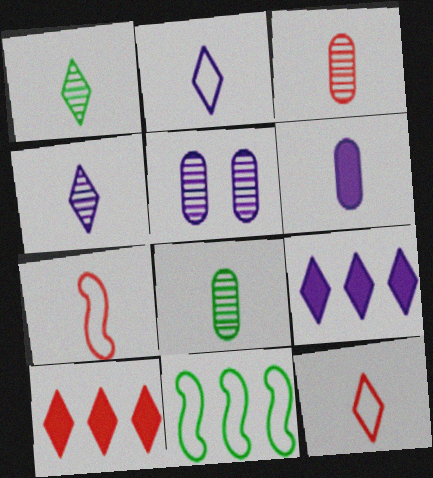[[1, 6, 7]]